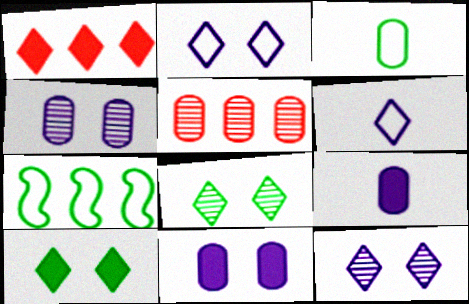[[1, 6, 8], 
[3, 5, 11]]